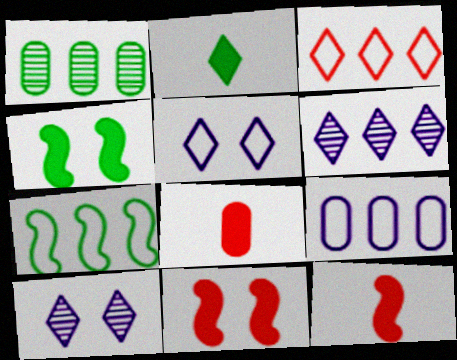[[1, 5, 12], 
[2, 3, 10], 
[3, 7, 9], 
[7, 8, 10]]